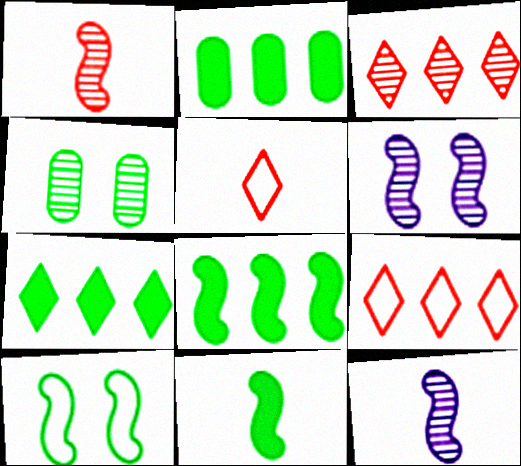[[2, 5, 6], 
[2, 7, 8], 
[3, 4, 12]]